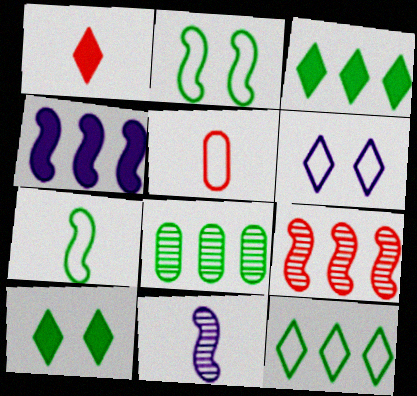[[7, 8, 10]]